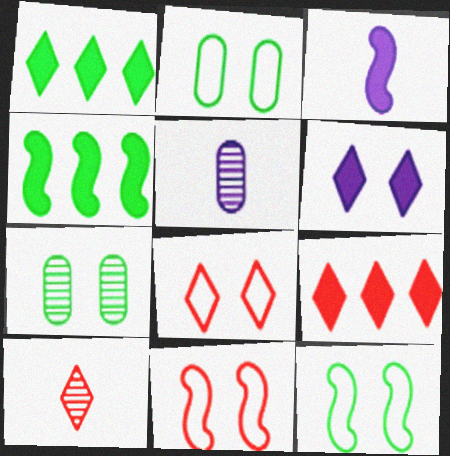[[1, 5, 11], 
[4, 5, 8], 
[5, 9, 12], 
[6, 7, 11], 
[8, 9, 10]]